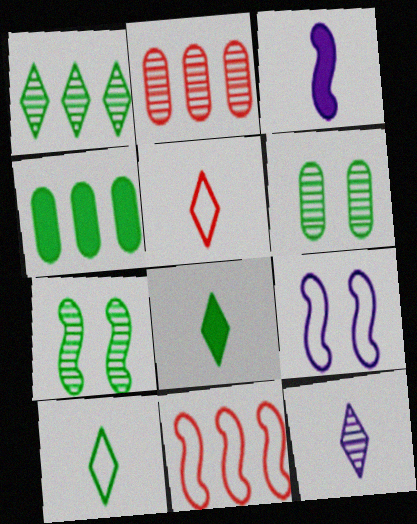[[2, 7, 12], 
[2, 8, 9], 
[3, 7, 11], 
[4, 7, 10], 
[5, 8, 12]]